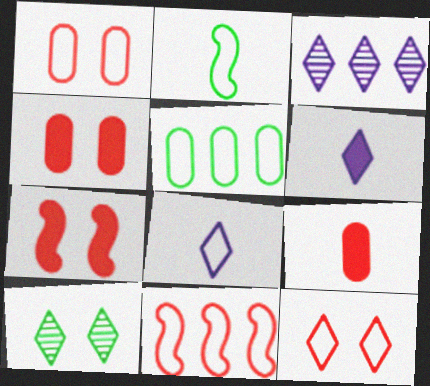[[2, 3, 4]]